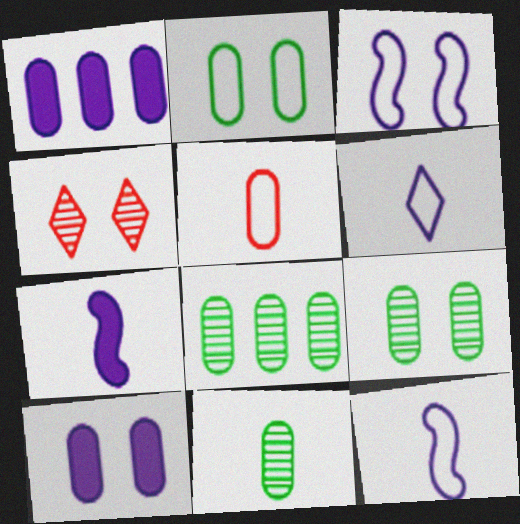[[1, 5, 9], 
[5, 8, 10], 
[8, 9, 11]]